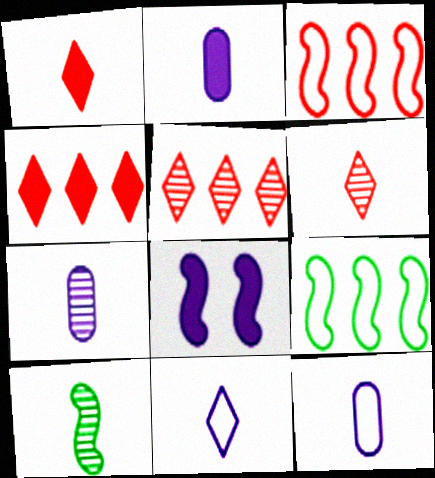[[1, 10, 12], 
[2, 7, 12], 
[3, 8, 10], 
[6, 7, 10]]